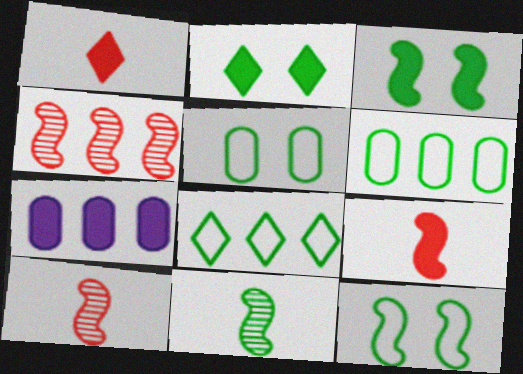[[1, 3, 7], 
[2, 6, 11], 
[2, 7, 9], 
[4, 7, 8]]